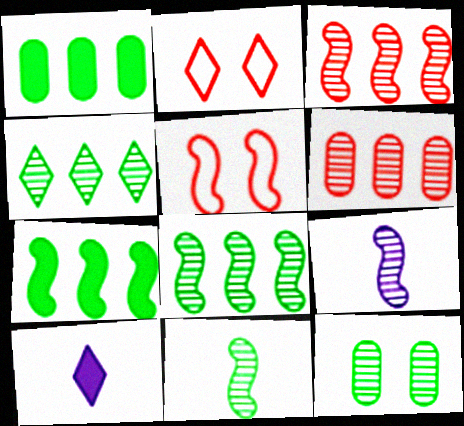[[1, 2, 9], 
[2, 4, 10], 
[4, 11, 12], 
[5, 7, 9]]